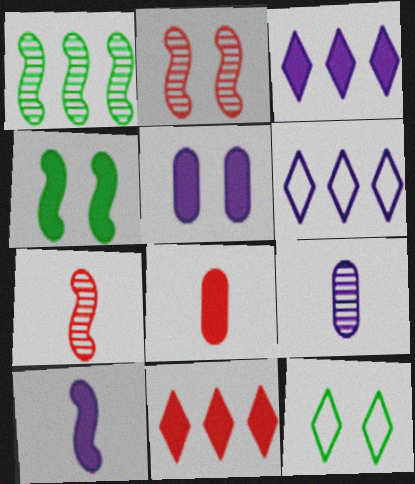[[2, 5, 12], 
[3, 4, 8], 
[3, 5, 10]]